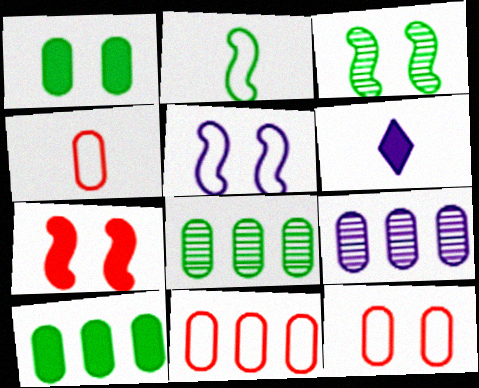[[1, 4, 9], 
[3, 5, 7], 
[3, 6, 11], 
[4, 11, 12], 
[5, 6, 9], 
[6, 7, 10], 
[9, 10, 11]]